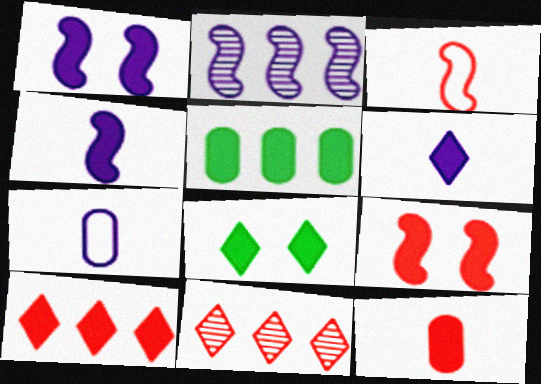[[5, 6, 9], 
[6, 8, 10], 
[9, 10, 12]]